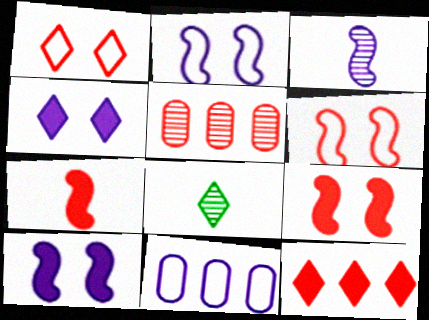[[1, 5, 7], 
[3, 4, 11], 
[8, 9, 11]]